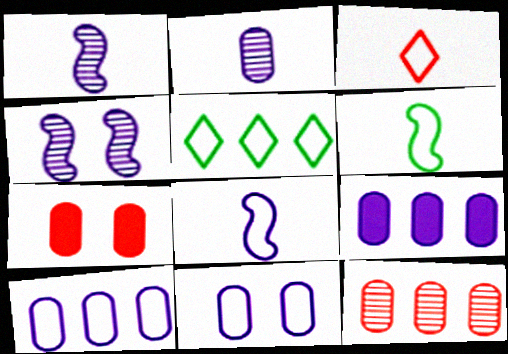[[1, 5, 7], 
[2, 9, 11]]